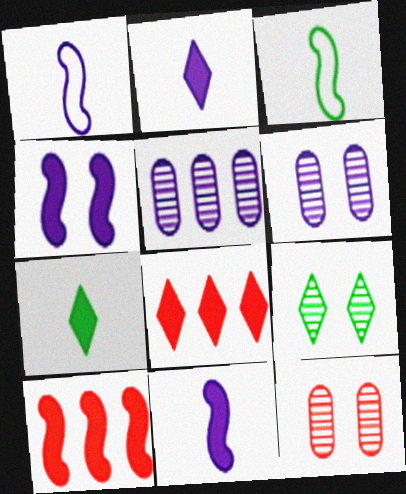[[3, 6, 8]]